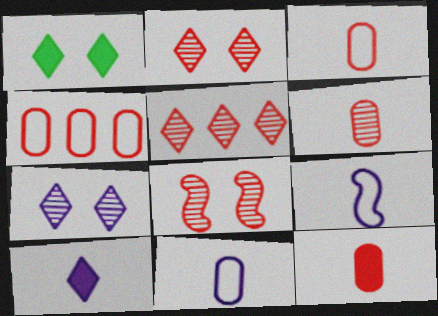[[3, 6, 12], 
[5, 6, 8]]